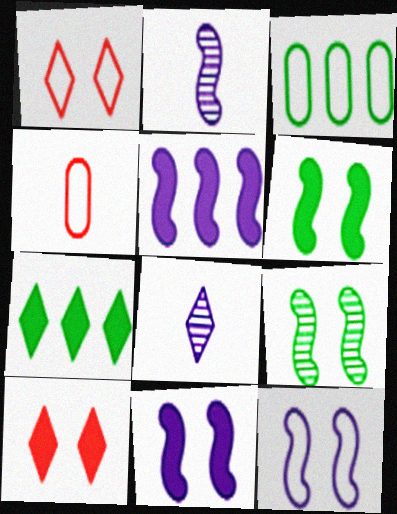[[1, 7, 8], 
[2, 3, 10], 
[2, 5, 12]]